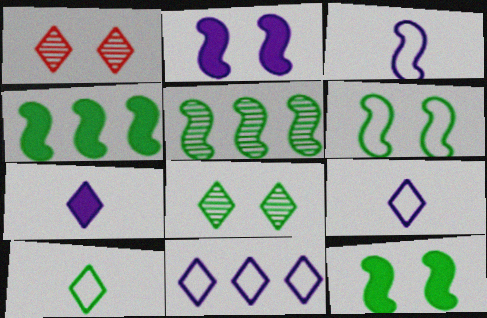[]